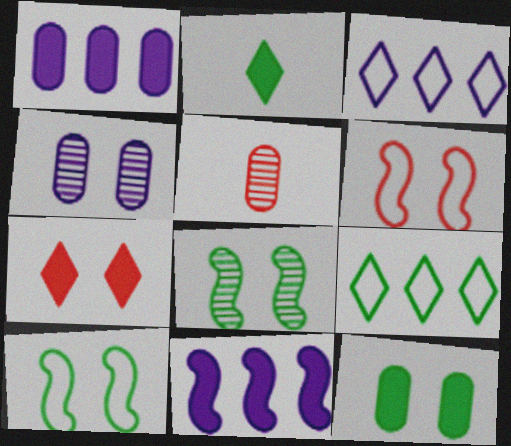[[4, 7, 10]]